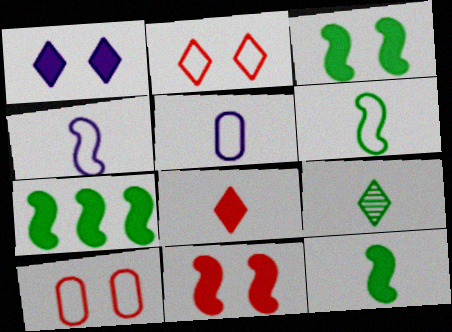[[3, 7, 12]]